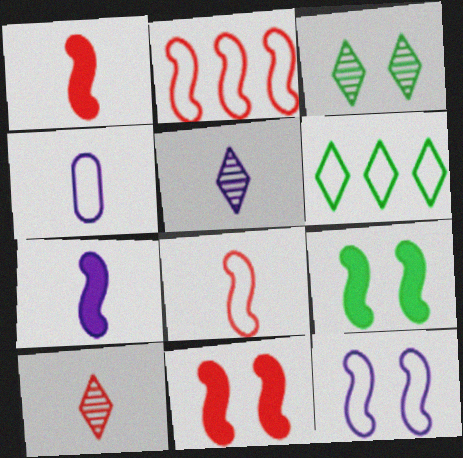[[4, 5, 7]]